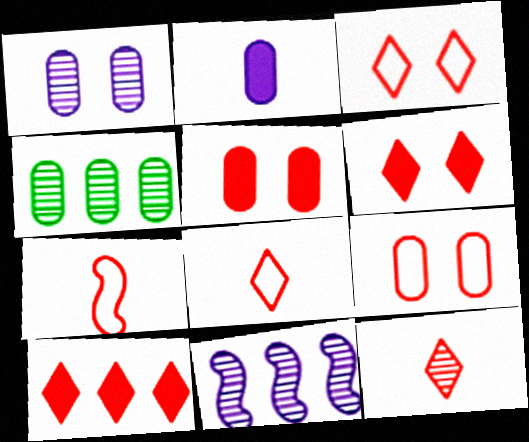[[2, 4, 9], 
[3, 10, 12]]